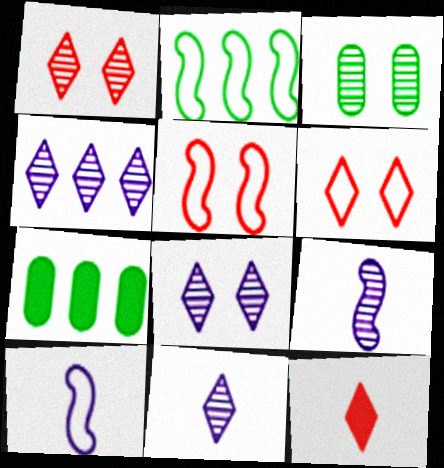[[1, 7, 10], 
[2, 5, 10], 
[4, 8, 11], 
[5, 7, 11], 
[6, 7, 9]]